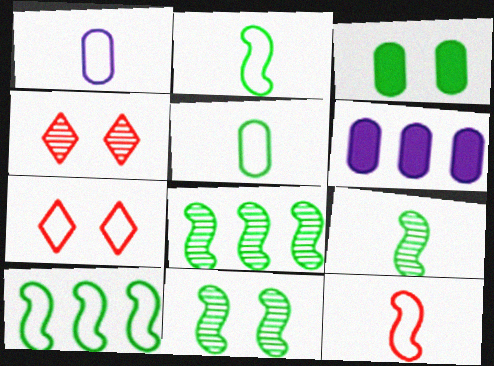[[1, 7, 10], 
[2, 4, 6], 
[6, 7, 9], 
[8, 9, 11]]